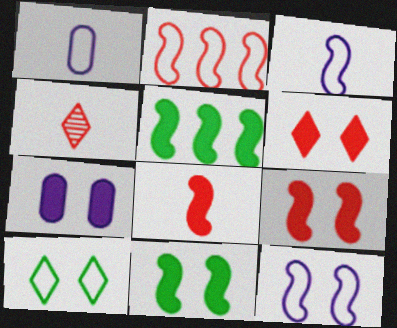[[1, 2, 10], 
[6, 7, 11]]